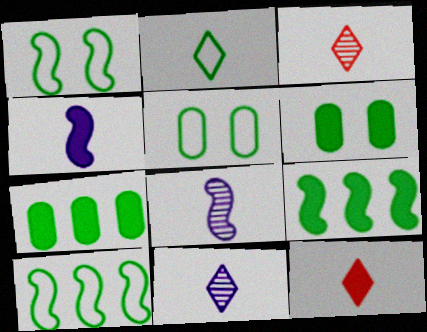[[2, 5, 10], 
[2, 11, 12]]